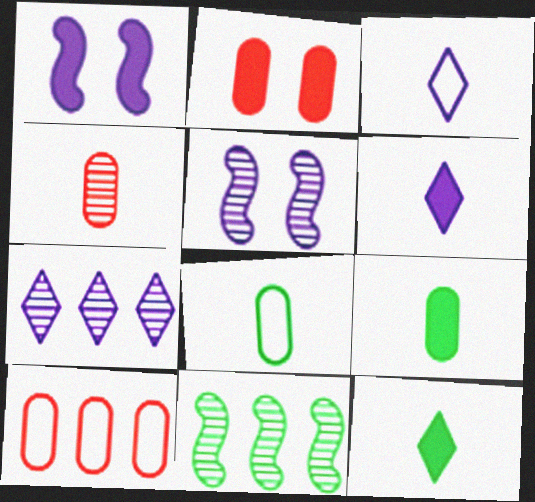[[2, 3, 11], 
[2, 4, 10], 
[5, 10, 12]]